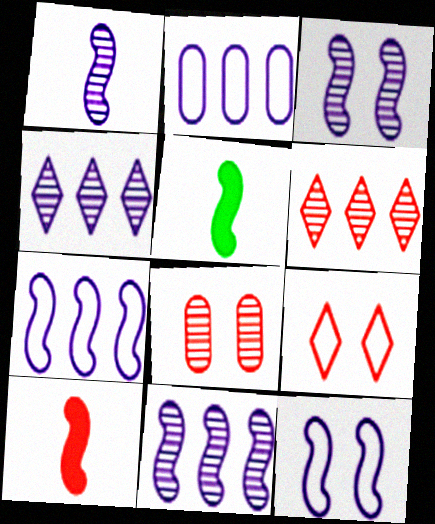[[1, 3, 11]]